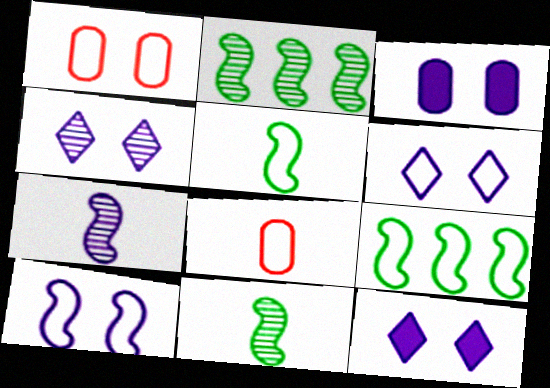[[2, 8, 12], 
[3, 4, 10], 
[4, 6, 12], 
[6, 8, 9]]